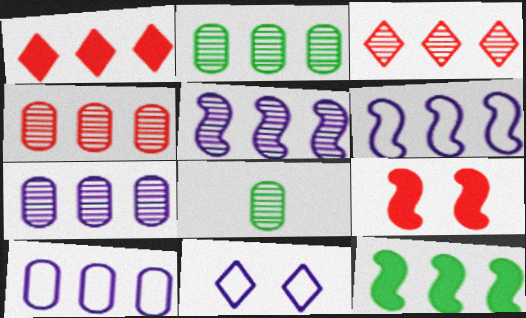[[1, 2, 6], 
[2, 3, 5], 
[2, 4, 7], 
[3, 10, 12]]